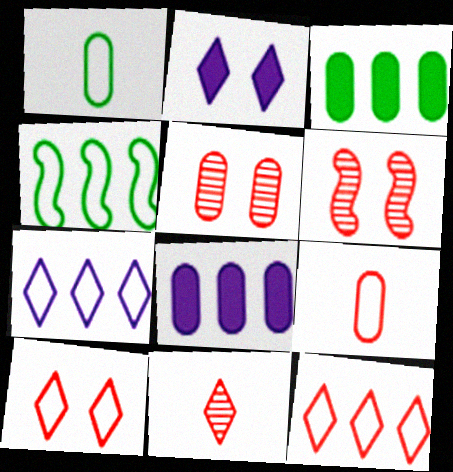[[1, 5, 8]]